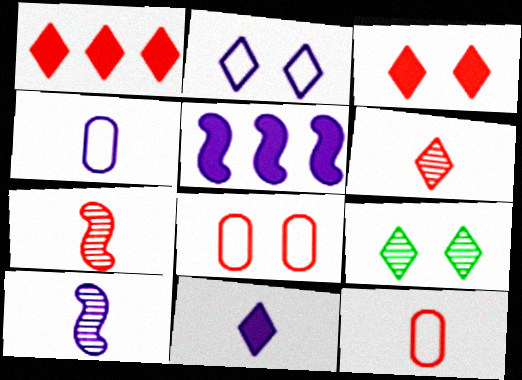[[1, 7, 8], 
[2, 3, 9], 
[4, 10, 11], 
[5, 9, 12]]